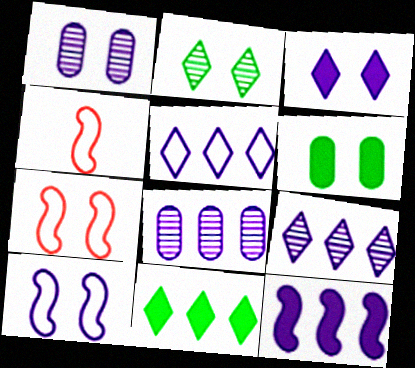[[1, 3, 10], 
[1, 4, 11], 
[4, 6, 9], 
[5, 8, 12]]